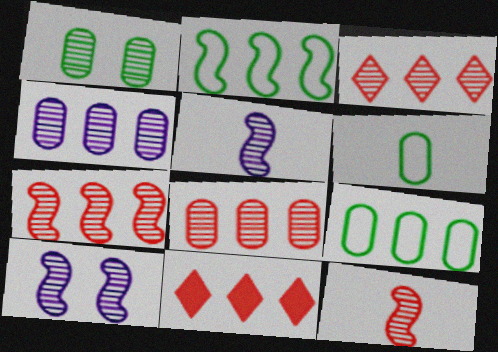[[1, 3, 5], 
[2, 4, 11], 
[3, 7, 8], 
[6, 10, 11]]